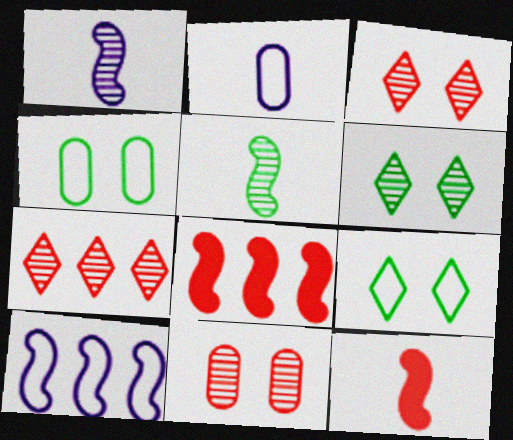[[2, 6, 8]]